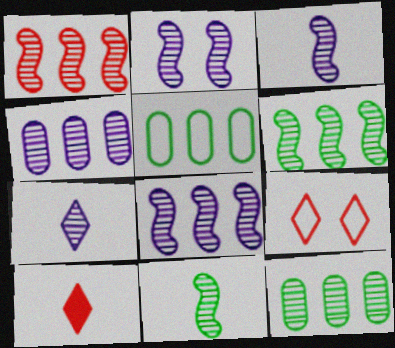[[1, 2, 11], 
[1, 6, 8], 
[2, 3, 8], 
[2, 4, 7], 
[2, 5, 10]]